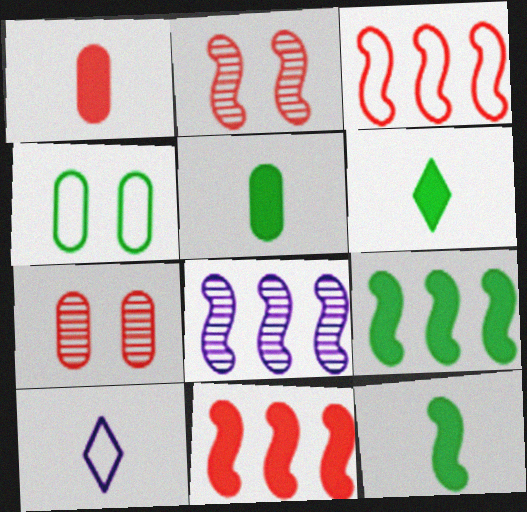[[3, 4, 10], 
[3, 8, 9], 
[5, 6, 12], 
[7, 9, 10]]